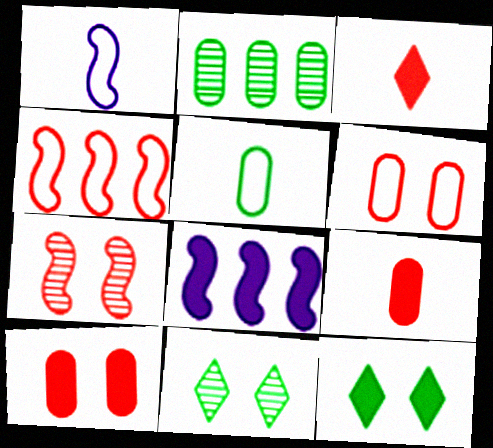[[8, 9, 12]]